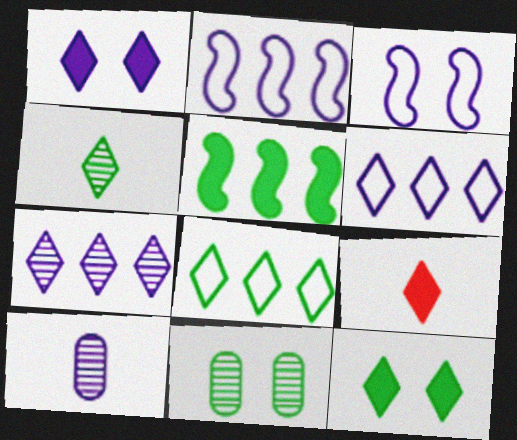[[1, 2, 10], 
[2, 9, 11], 
[4, 8, 12]]